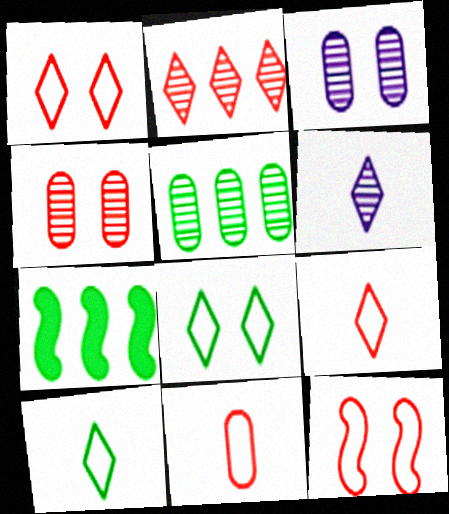[[3, 7, 9]]